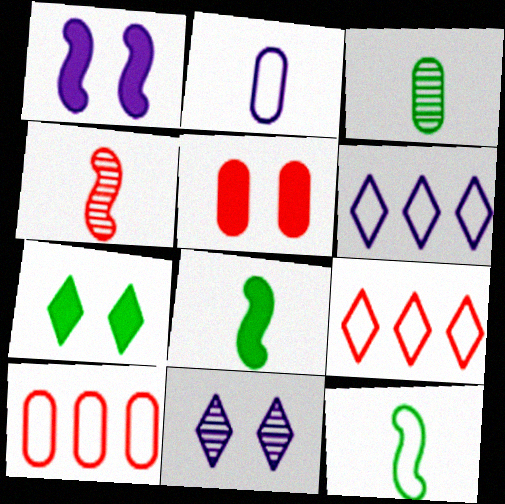[[1, 3, 9], 
[1, 5, 7], 
[4, 5, 9], 
[8, 10, 11]]